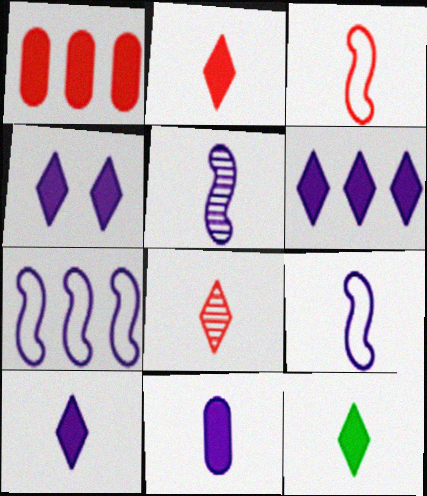[[2, 10, 12], 
[4, 6, 10]]